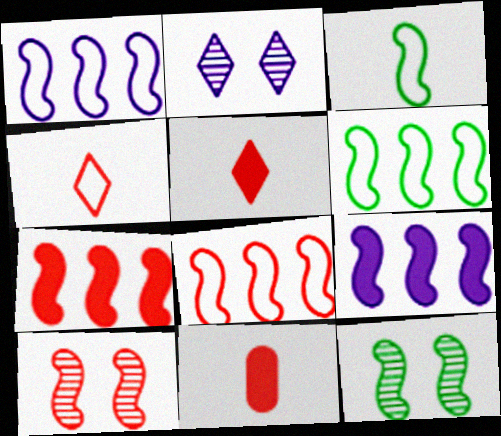[[1, 6, 8], 
[2, 6, 11], 
[3, 9, 10]]